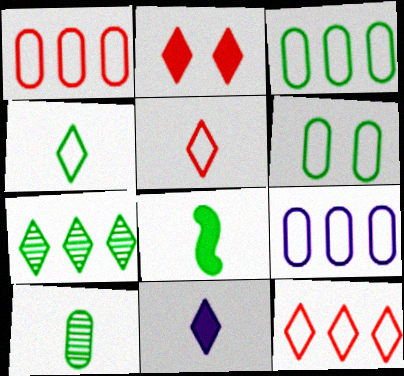[[1, 3, 9], 
[4, 8, 10], 
[6, 7, 8]]